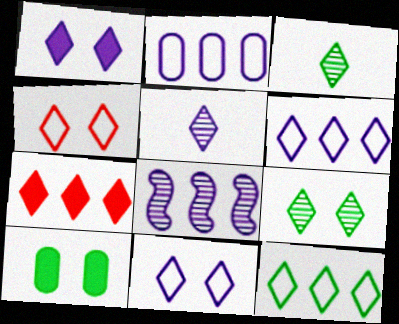[[1, 4, 9], 
[1, 5, 6], 
[3, 7, 11]]